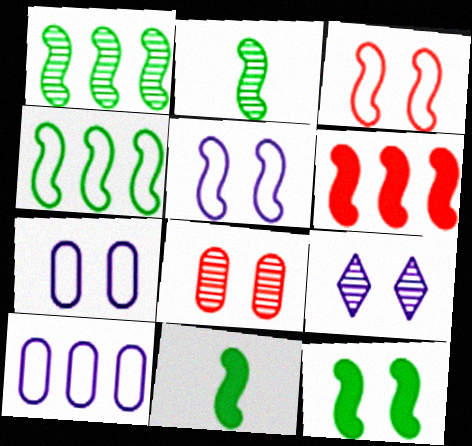[[2, 4, 12], 
[2, 5, 6]]